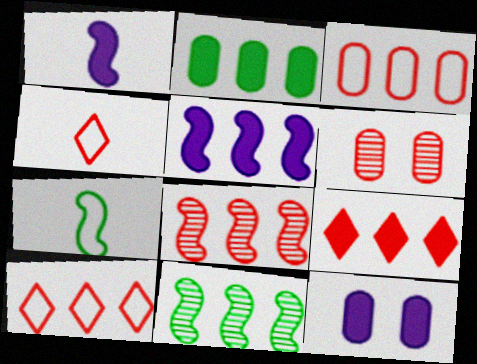[[2, 5, 9], 
[3, 8, 9], 
[4, 11, 12]]